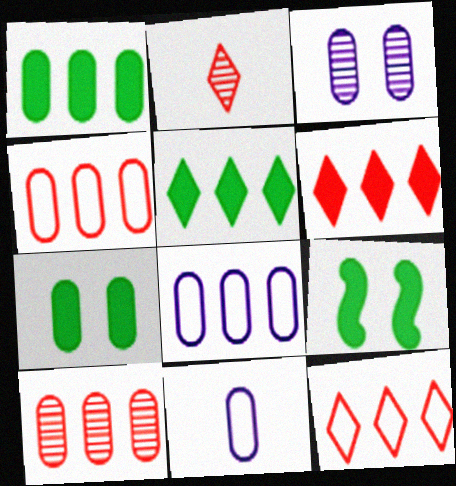[[1, 8, 10], 
[2, 8, 9], 
[7, 10, 11]]